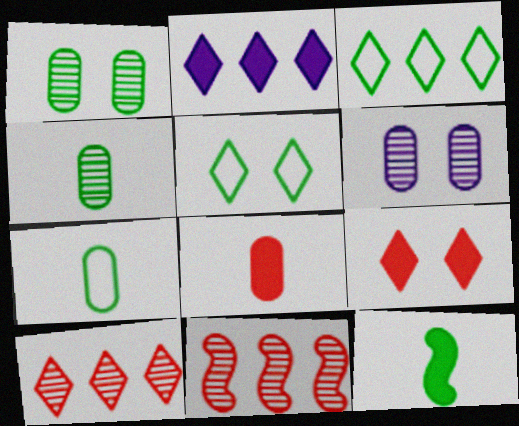[[1, 3, 12], 
[2, 3, 10]]